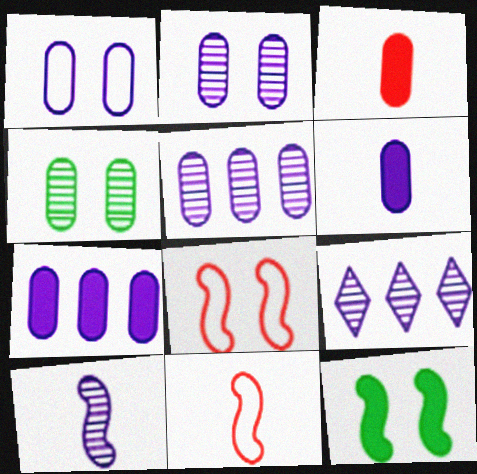[[1, 5, 6], 
[2, 9, 10]]